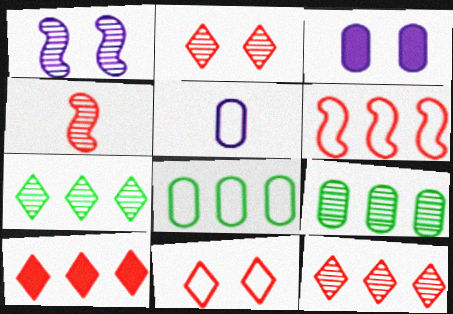[]